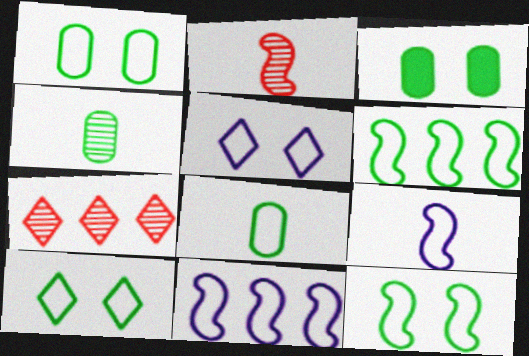[[1, 10, 12], 
[3, 7, 9], 
[6, 8, 10]]